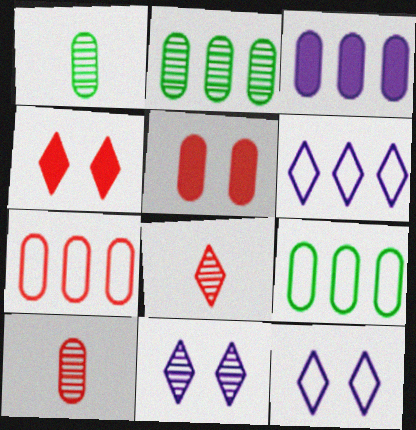[[2, 3, 7], 
[5, 7, 10]]